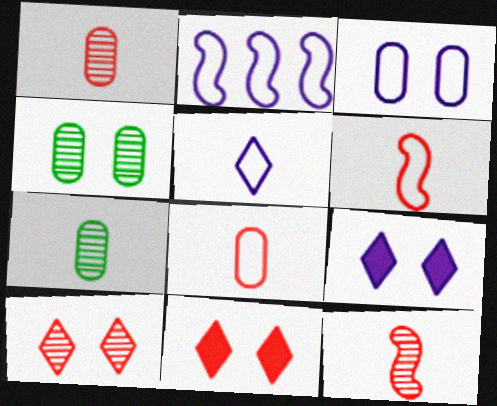[[2, 3, 5], 
[2, 7, 11]]